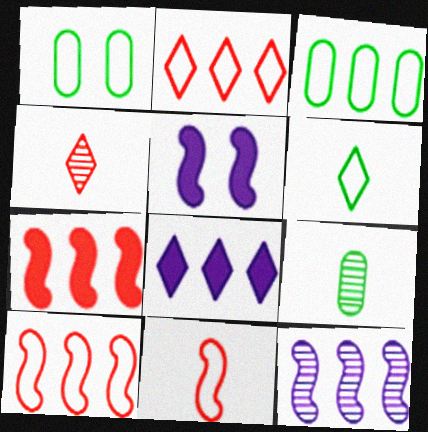[[2, 5, 9], 
[3, 4, 5]]